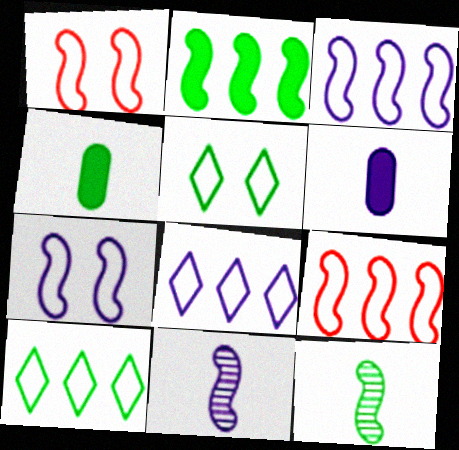[[1, 2, 11]]